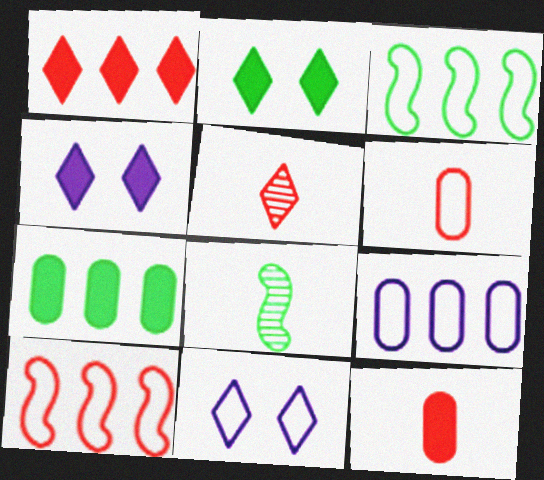[[3, 6, 11]]